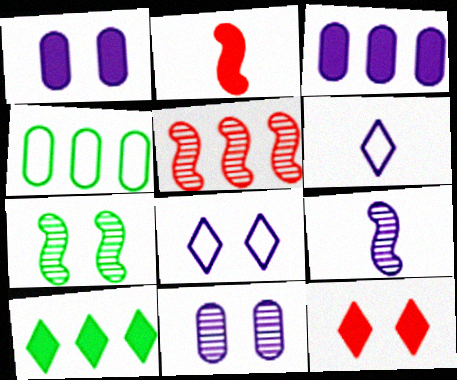[[1, 2, 10], 
[3, 8, 9], 
[4, 9, 12], 
[5, 7, 9]]